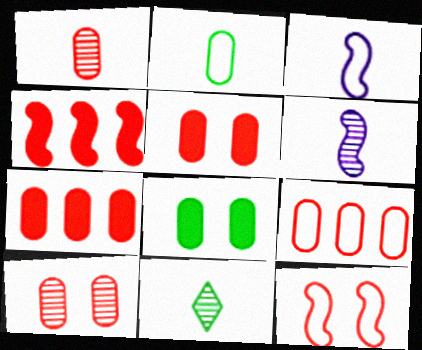[[1, 5, 9], 
[1, 6, 11]]